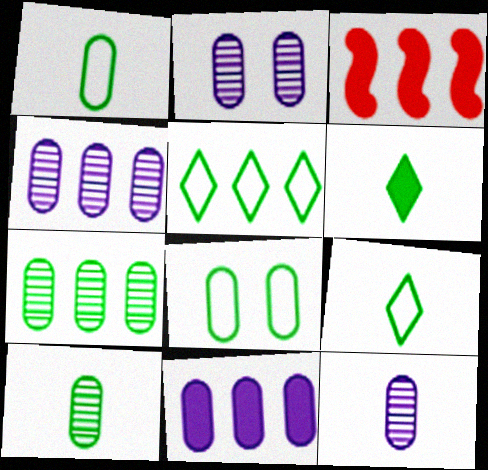[[2, 3, 9], 
[2, 4, 12], 
[3, 4, 5]]